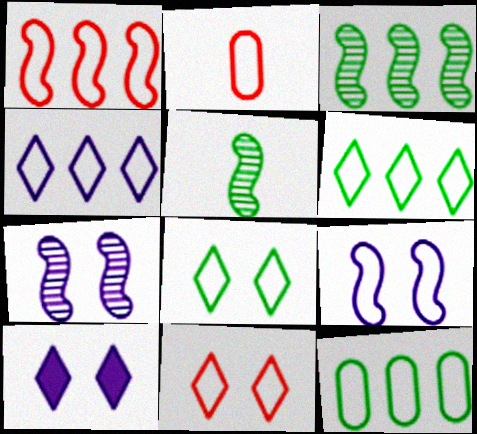[[1, 2, 11], 
[1, 4, 12], 
[2, 3, 10], 
[2, 6, 9]]